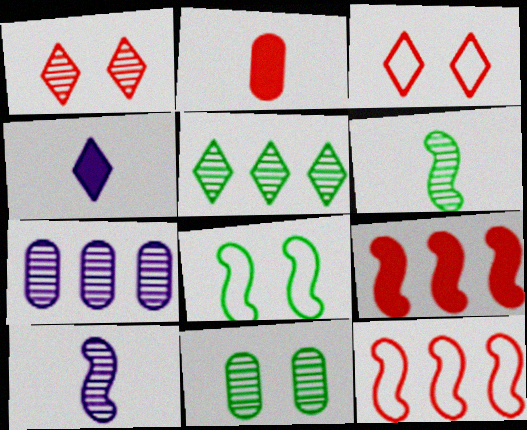[[1, 2, 12], 
[1, 6, 7], 
[3, 4, 5], 
[4, 11, 12], 
[5, 6, 11], 
[8, 9, 10]]